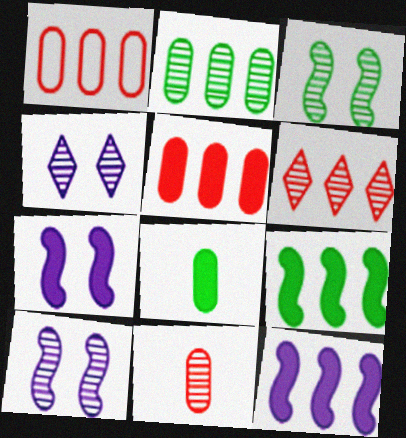[]